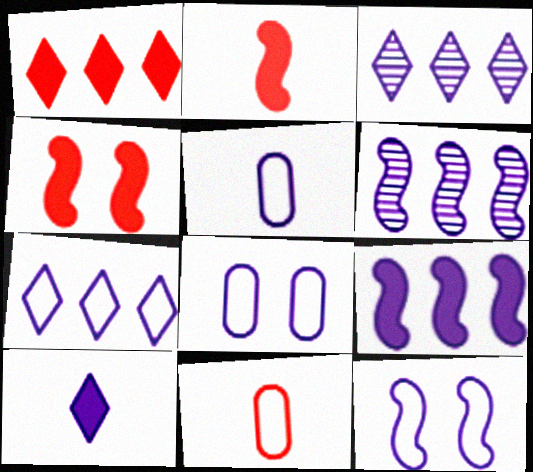[[5, 7, 12], 
[6, 8, 10]]